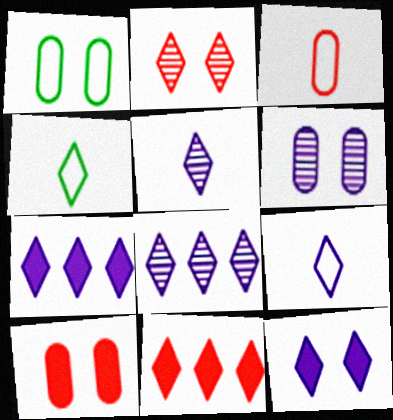[[1, 6, 10], 
[2, 4, 7], 
[8, 9, 12]]